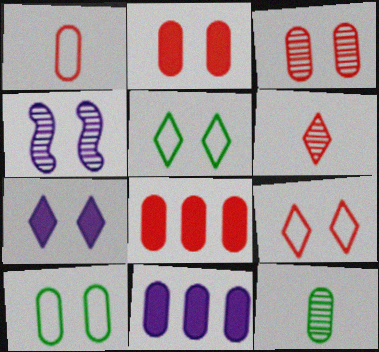[[1, 3, 8], 
[2, 4, 5]]